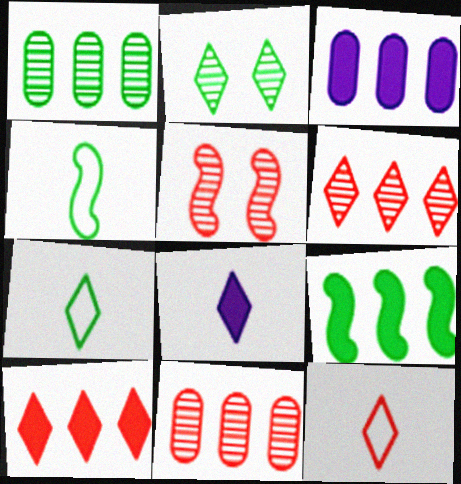[[3, 5, 7], 
[3, 9, 10]]